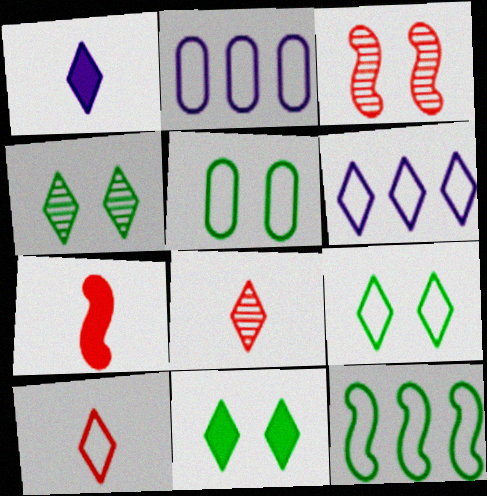[[2, 4, 7], 
[4, 9, 11], 
[6, 8, 11], 
[6, 9, 10]]